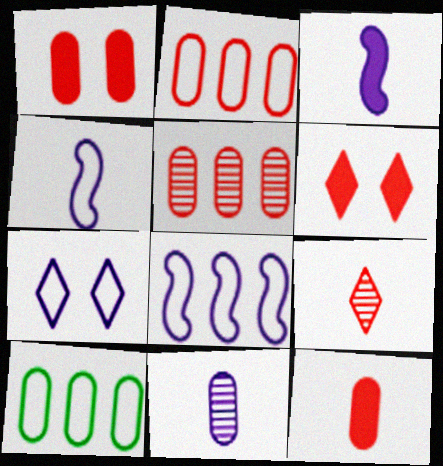[[1, 10, 11]]